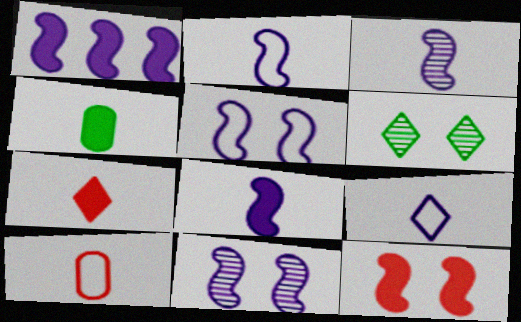[[1, 2, 11], 
[1, 3, 5], 
[1, 6, 10], 
[2, 3, 8], 
[4, 7, 8]]